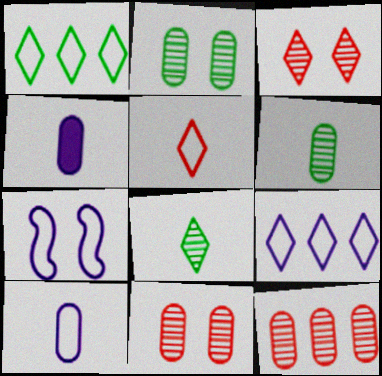[[7, 9, 10]]